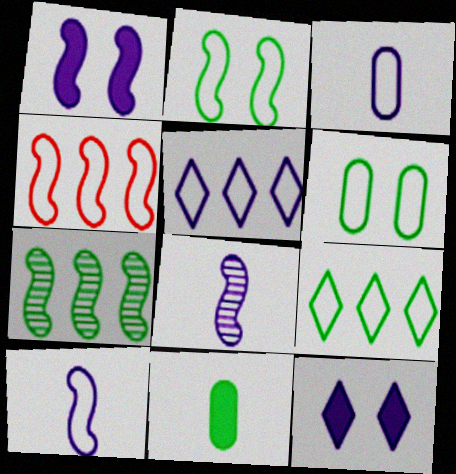[[2, 4, 10]]